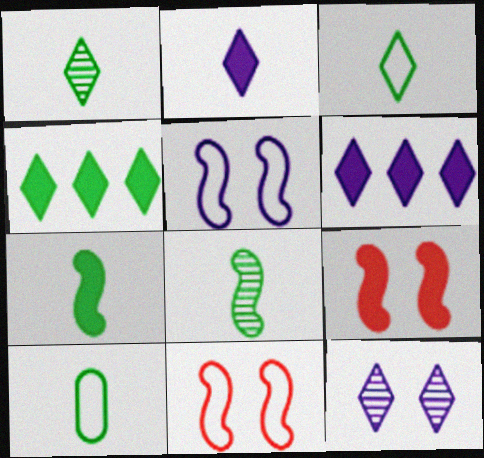[[1, 7, 10]]